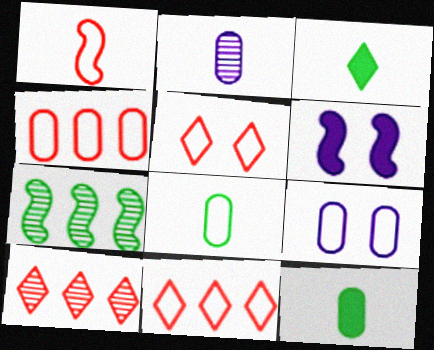[[1, 2, 3], 
[1, 4, 5], 
[1, 6, 7], 
[4, 8, 9], 
[6, 8, 10]]